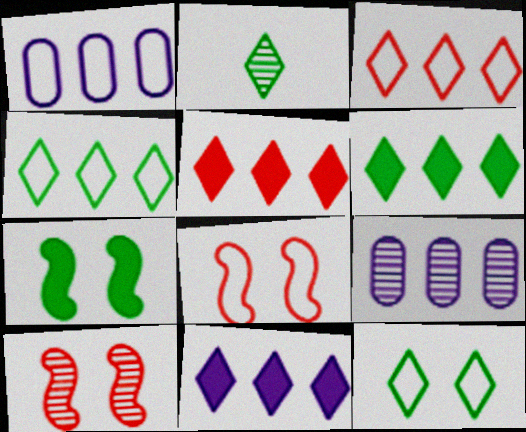[[2, 6, 12], 
[2, 9, 10], 
[5, 6, 11]]